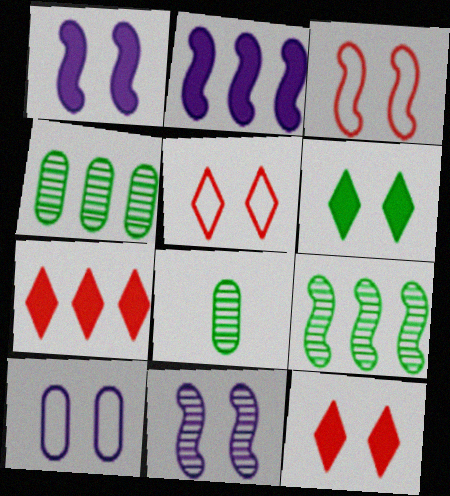[[2, 5, 8]]